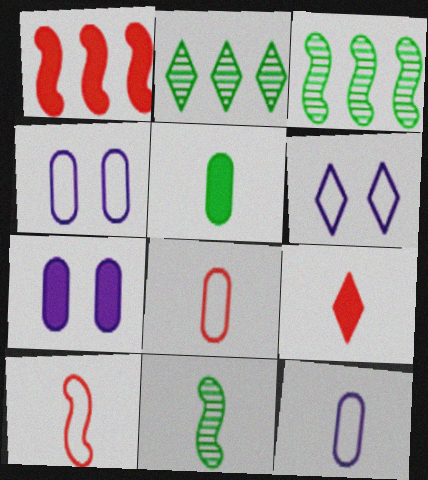[[2, 6, 9], 
[2, 7, 10], 
[3, 4, 9], 
[9, 11, 12]]